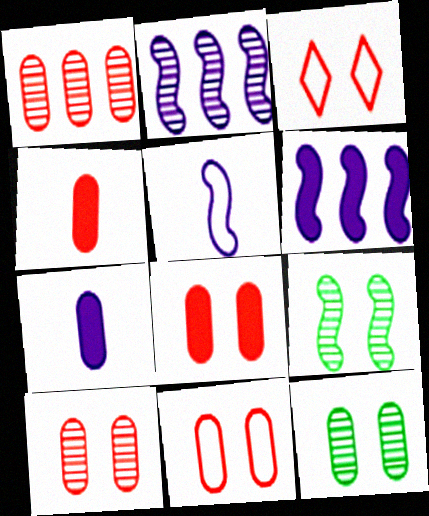[[1, 4, 11], 
[8, 10, 11]]